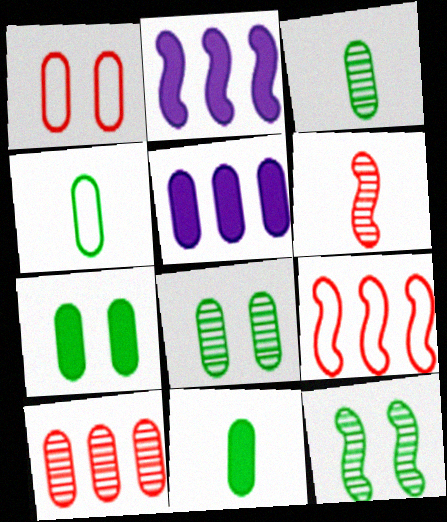[[1, 3, 5], 
[3, 4, 11]]